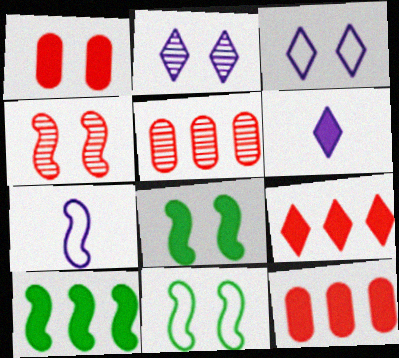[[1, 2, 11], 
[1, 6, 10], 
[4, 7, 10], 
[5, 6, 11], 
[6, 8, 12]]